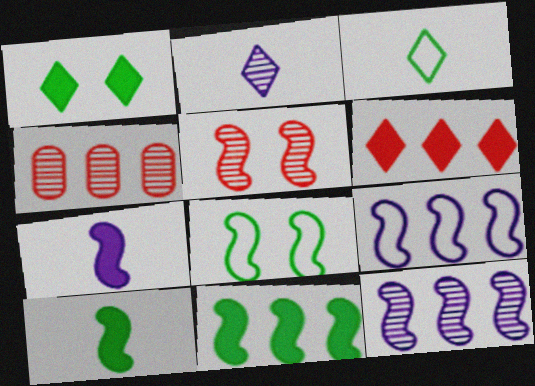[[5, 9, 10]]